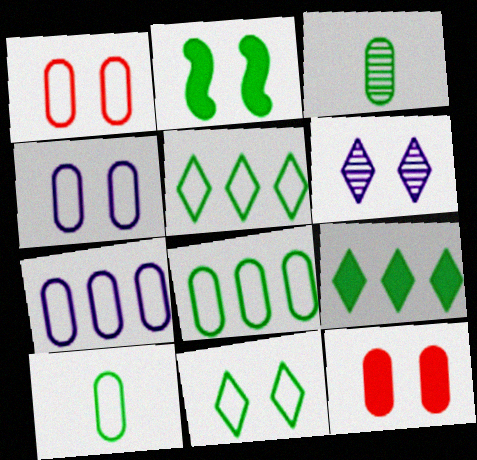[[1, 2, 6], 
[1, 7, 10], 
[2, 3, 5], 
[3, 7, 12]]